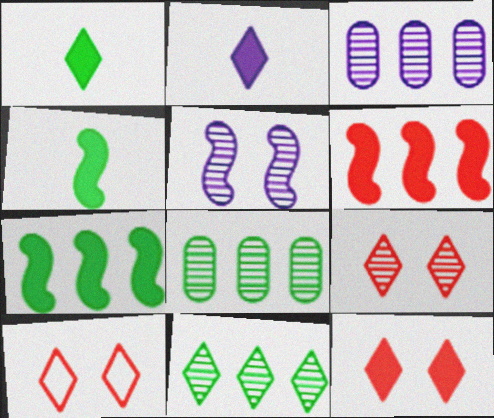[[2, 10, 11], 
[3, 4, 10], 
[9, 10, 12]]